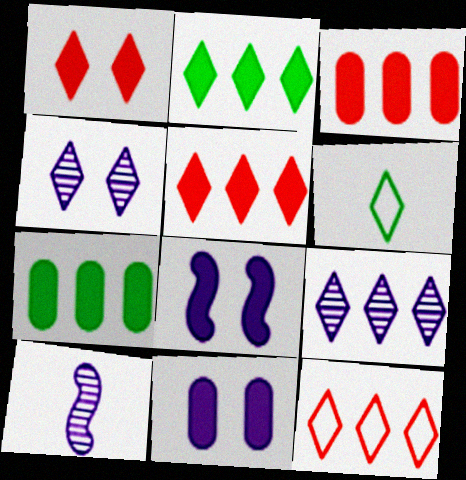[[1, 6, 9], 
[2, 9, 12], 
[4, 5, 6]]